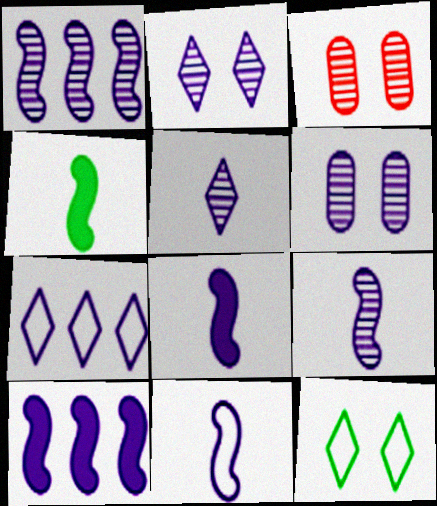[[1, 5, 6], 
[3, 4, 7], 
[6, 7, 8], 
[8, 9, 11]]